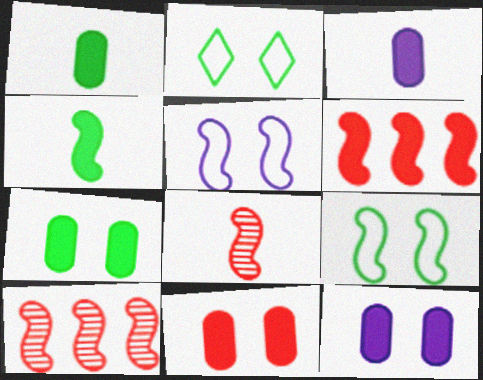[[2, 3, 10], 
[4, 5, 10], 
[7, 11, 12]]